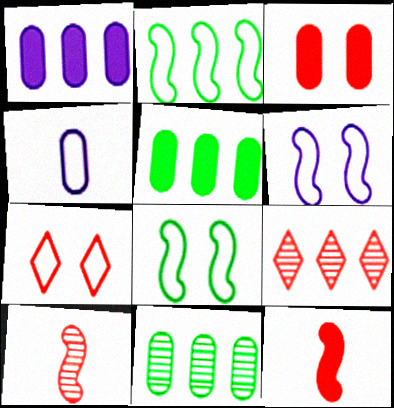[[1, 2, 9], 
[2, 4, 7], 
[3, 4, 11]]